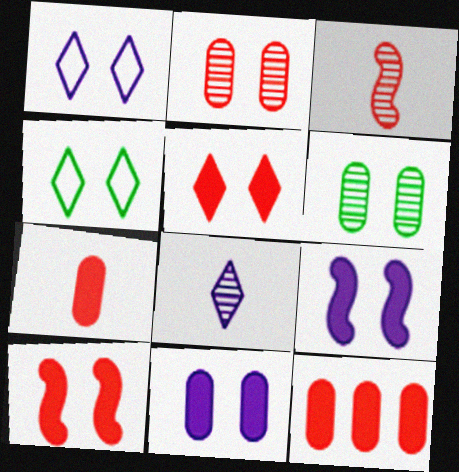[[1, 6, 10], 
[2, 4, 9]]